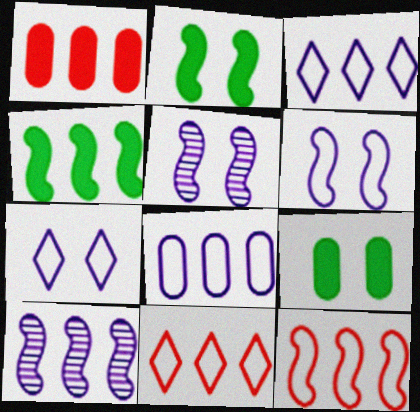[[4, 10, 12]]